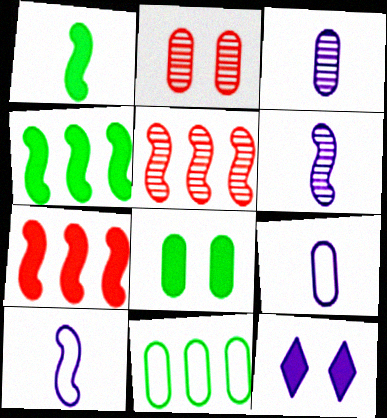[]